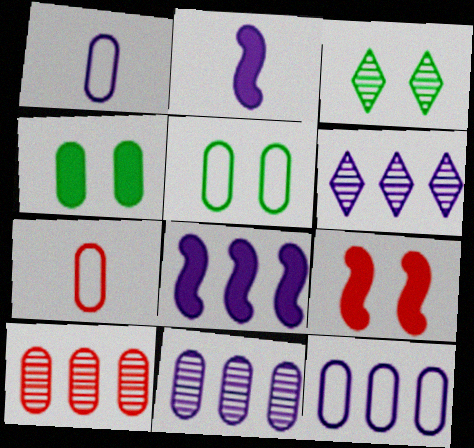[[1, 4, 10], 
[3, 7, 8], 
[4, 7, 11], 
[5, 7, 12], 
[6, 8, 12]]